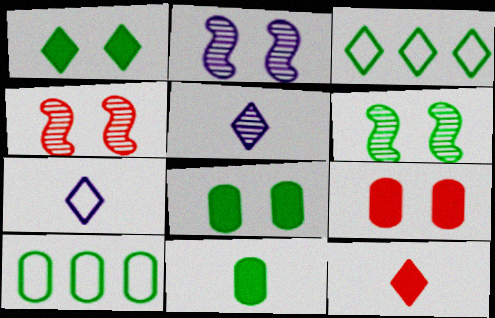[[2, 4, 6], 
[2, 10, 12], 
[3, 6, 11]]